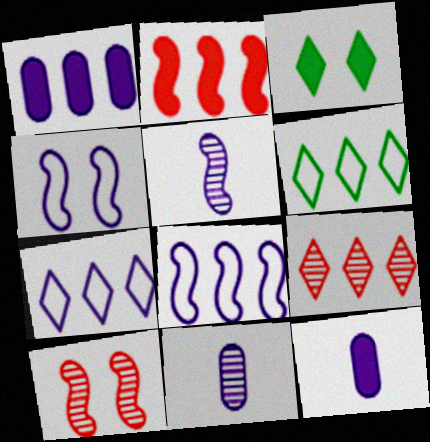[[2, 3, 12], 
[6, 10, 12]]